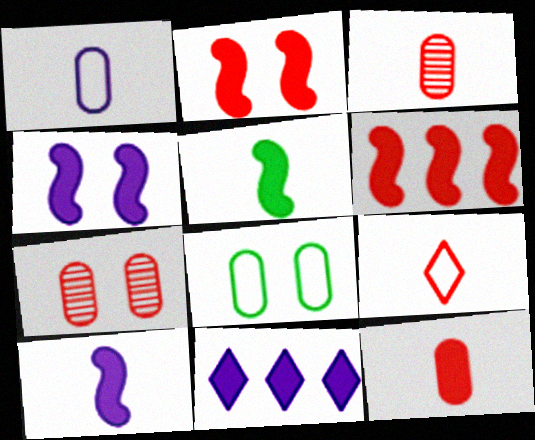[[4, 5, 6], 
[6, 7, 9]]